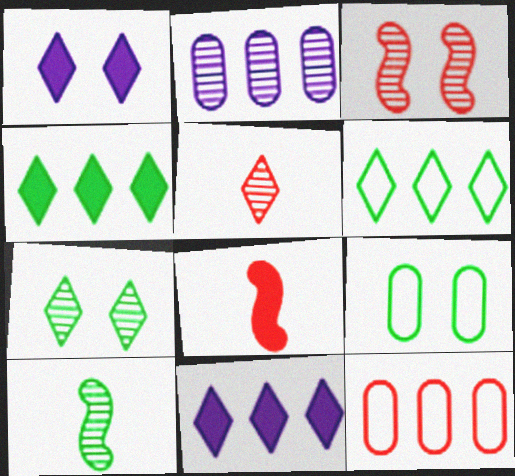[[1, 3, 9], 
[1, 5, 6], 
[1, 10, 12], 
[4, 9, 10]]